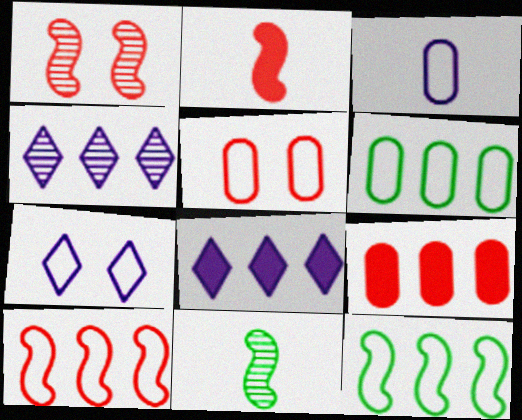[[1, 2, 10], 
[3, 5, 6], 
[4, 9, 12], 
[5, 8, 11], 
[7, 9, 11]]